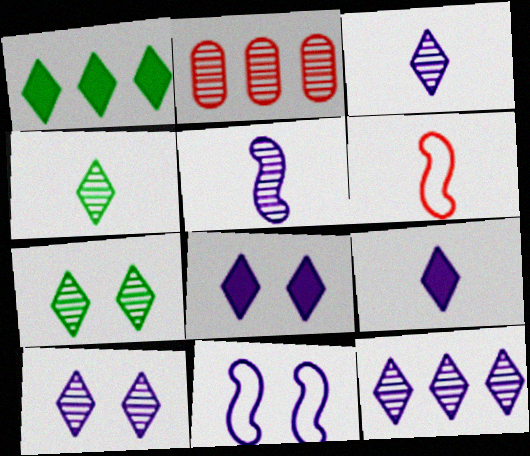[[2, 5, 7], 
[3, 10, 12]]